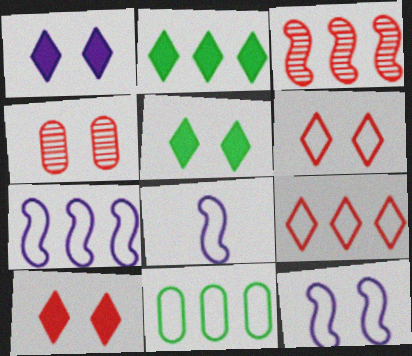[[1, 5, 10], 
[2, 4, 8], 
[4, 5, 12], 
[6, 8, 11], 
[7, 8, 12], 
[7, 9, 11]]